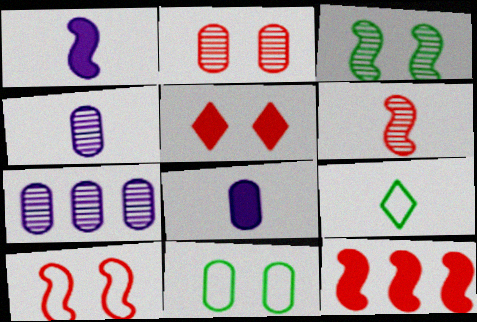[[2, 5, 10], 
[6, 8, 9], 
[6, 10, 12]]